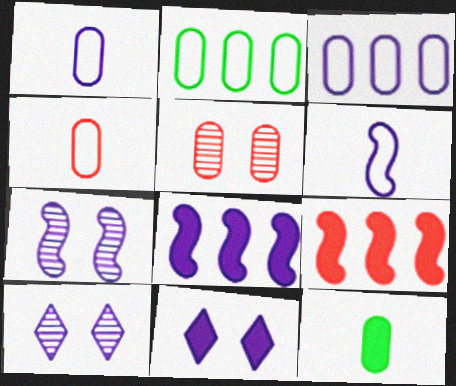[[1, 8, 10], 
[3, 5, 12], 
[6, 7, 8], 
[9, 11, 12]]